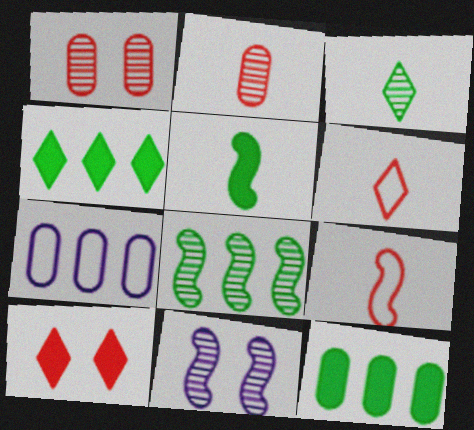[[6, 11, 12]]